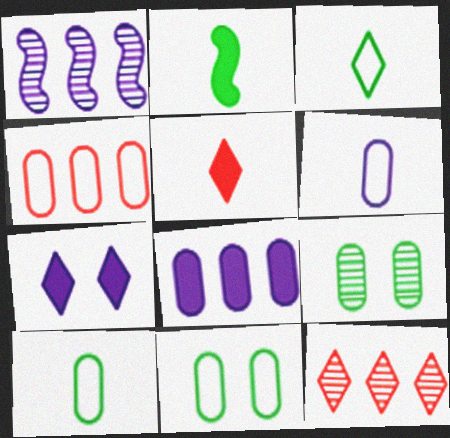[[1, 5, 11], 
[1, 6, 7], 
[3, 7, 12], 
[4, 6, 11]]